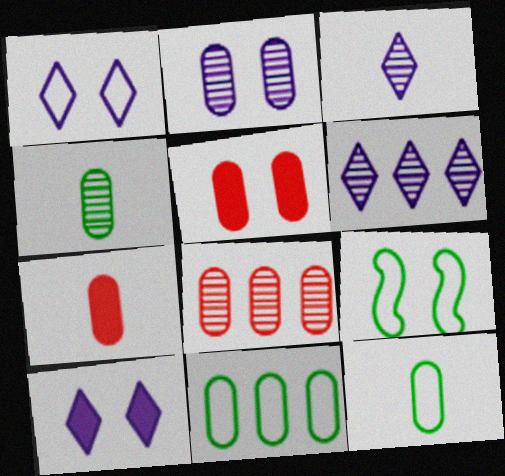[[2, 4, 8], 
[2, 7, 11], 
[6, 7, 9]]